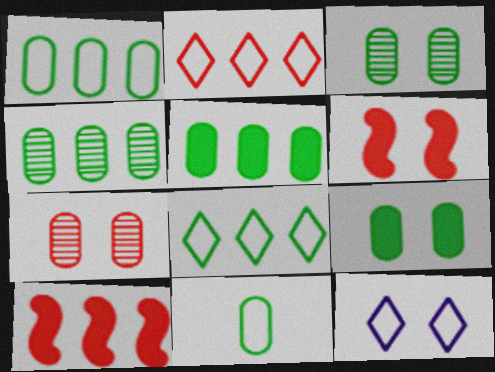[[1, 4, 5], 
[3, 5, 11], 
[3, 6, 12], 
[4, 9, 11]]